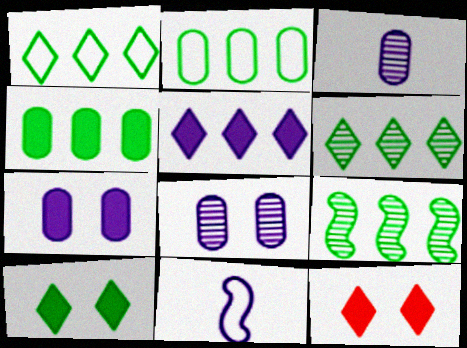[[1, 4, 9], 
[5, 8, 11]]